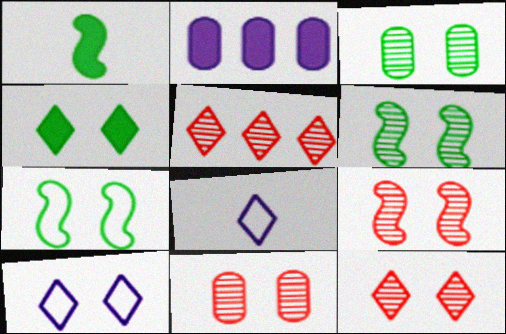[[3, 4, 7], 
[4, 5, 8], 
[4, 10, 12], 
[9, 11, 12]]